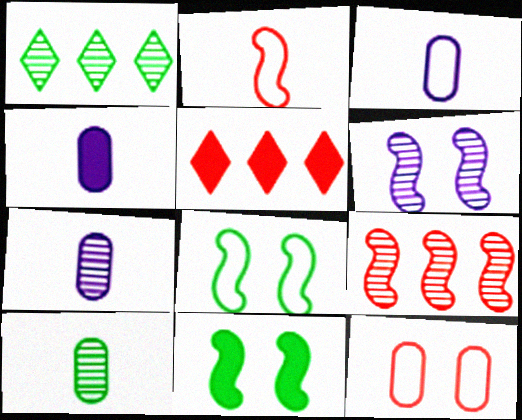[[3, 4, 7], 
[4, 5, 11], 
[5, 7, 8]]